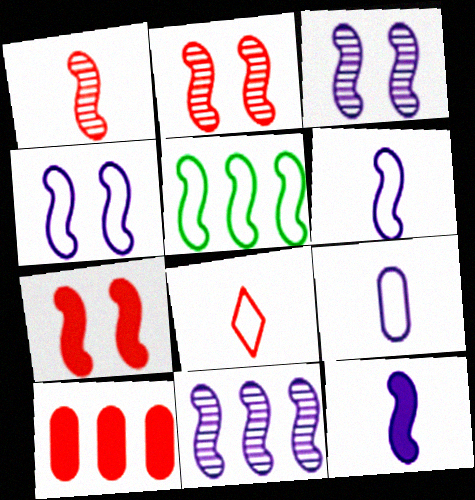[[2, 5, 12], 
[2, 8, 10], 
[4, 11, 12]]